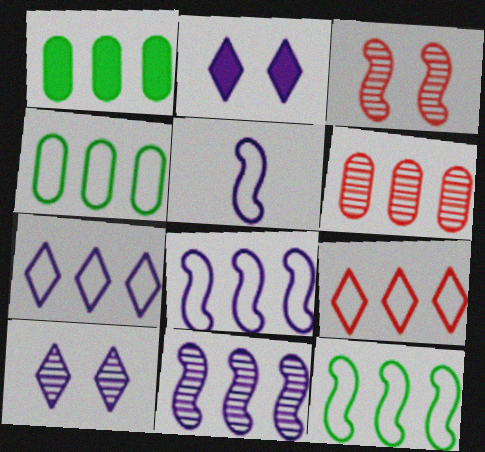[[1, 9, 11], 
[4, 8, 9]]